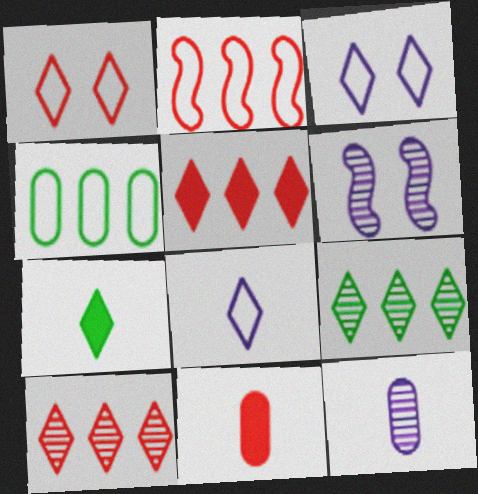[[3, 7, 10]]